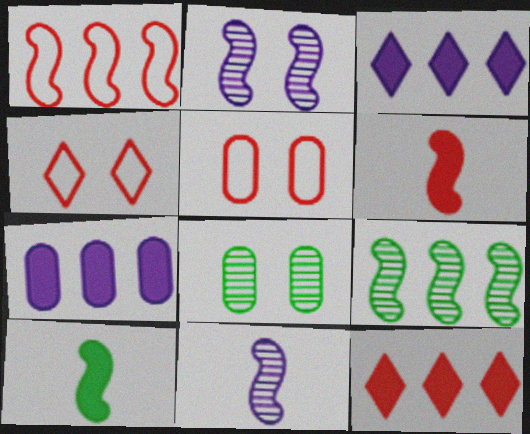[[1, 2, 10]]